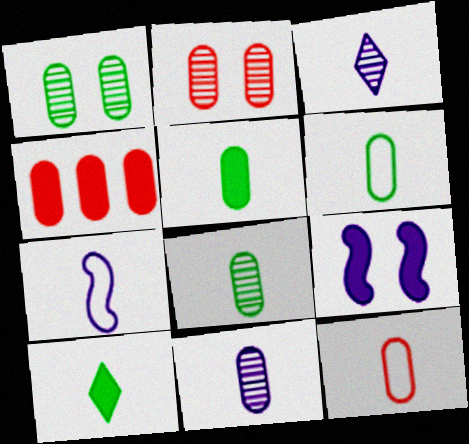[[2, 4, 12], 
[4, 9, 10], 
[5, 6, 8], 
[5, 11, 12]]